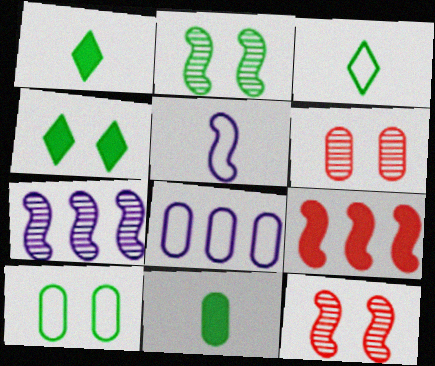[[1, 8, 12], 
[2, 4, 10], 
[2, 5, 9], 
[6, 8, 11]]